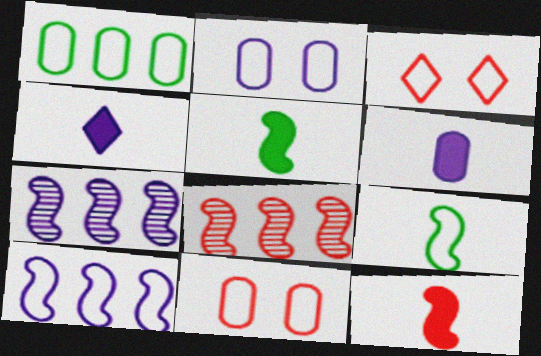[[2, 4, 7]]